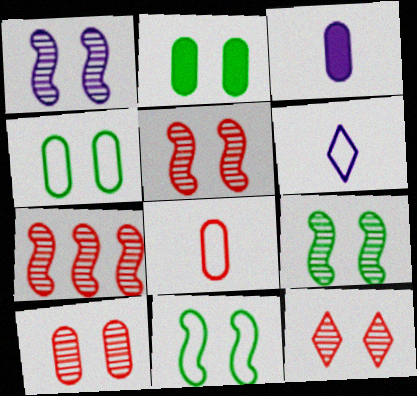[[1, 5, 9], 
[2, 6, 7], 
[5, 10, 12]]